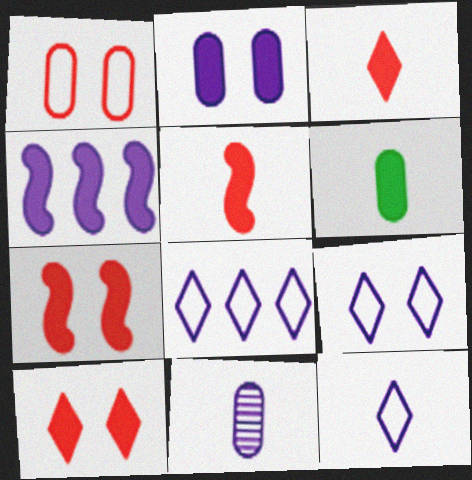[[4, 6, 10], 
[4, 9, 11], 
[8, 9, 12]]